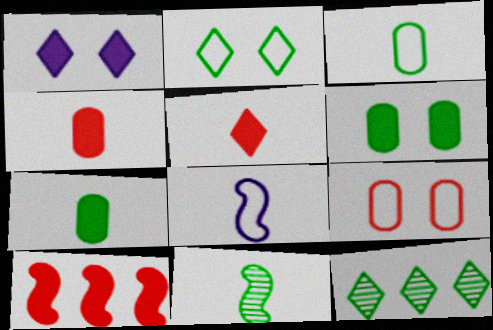[[1, 7, 10]]